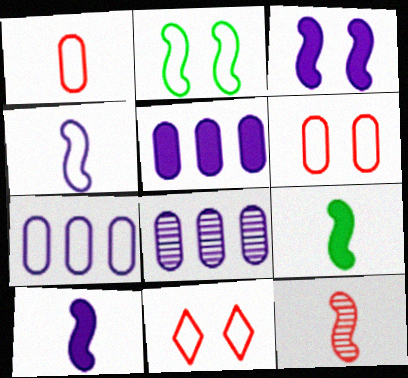[[4, 9, 12], 
[5, 7, 8], 
[8, 9, 11]]